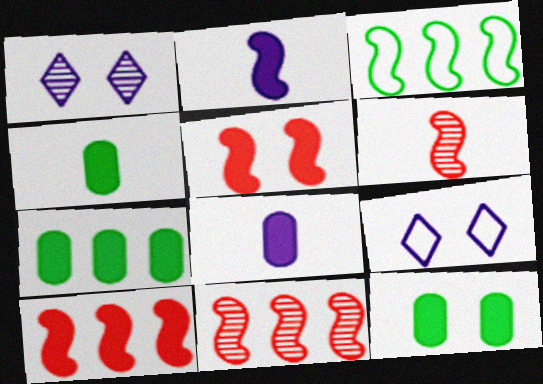[[4, 7, 12], 
[4, 9, 11], 
[6, 7, 9]]